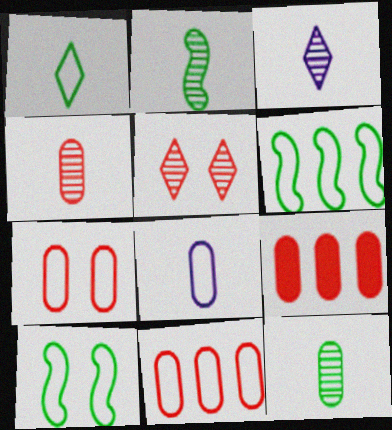[[2, 3, 4], 
[3, 9, 10], 
[4, 7, 9]]